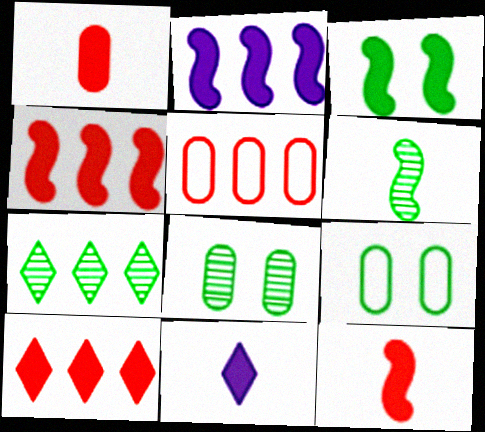[[2, 3, 12], 
[2, 5, 7], 
[6, 7, 8]]